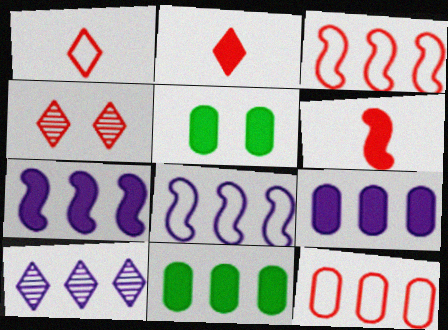[[2, 5, 7], 
[3, 10, 11], 
[4, 6, 12], 
[8, 9, 10]]